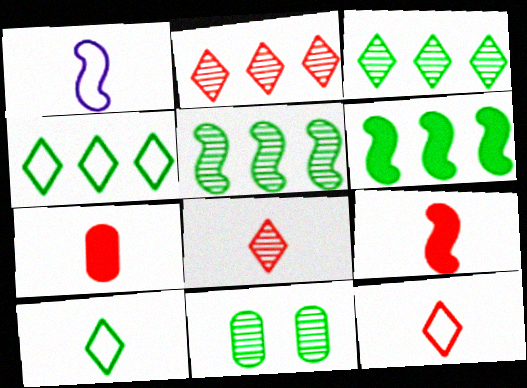[[6, 10, 11]]